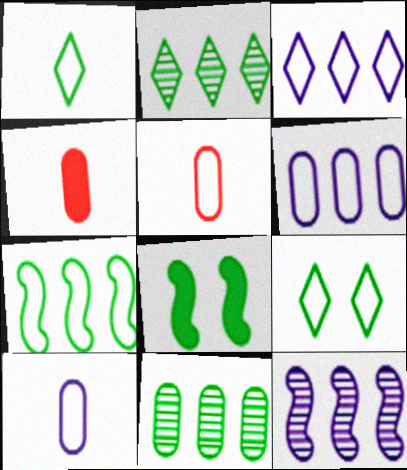[[1, 8, 11], 
[4, 9, 12]]